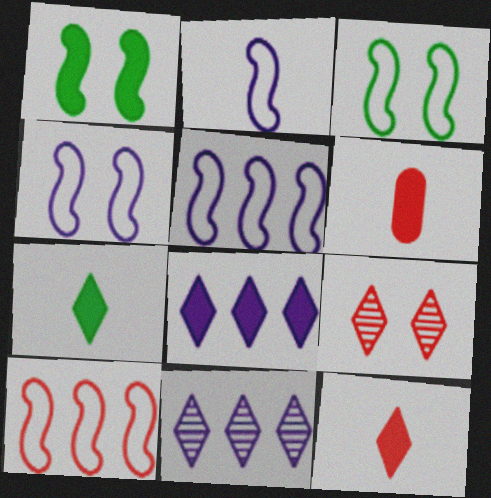[[1, 6, 8], 
[2, 3, 10], 
[2, 4, 5], 
[3, 6, 11], 
[6, 9, 10]]